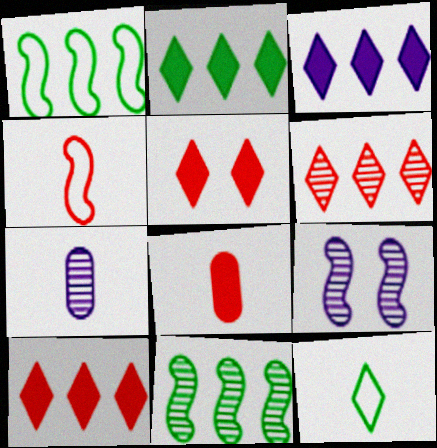[[1, 5, 7], 
[2, 3, 10]]